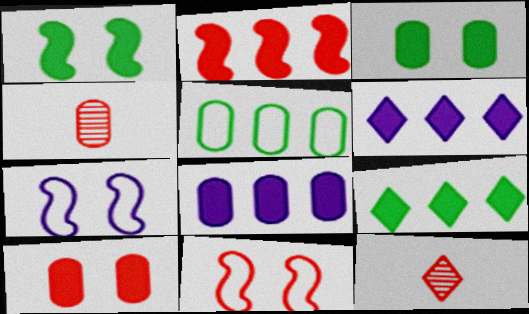[[2, 8, 9], 
[4, 7, 9]]